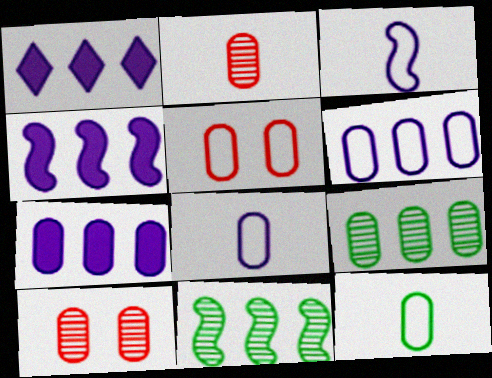[[1, 4, 7], 
[5, 6, 12], 
[7, 10, 12]]